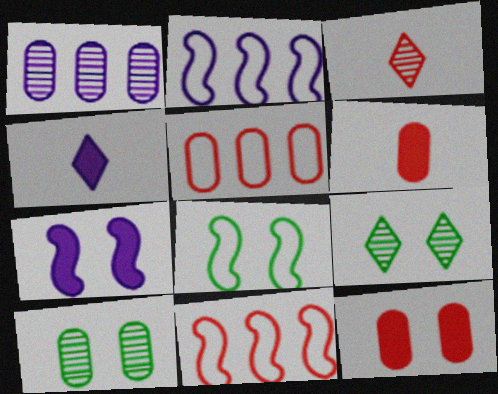[[2, 6, 9], 
[3, 11, 12], 
[4, 10, 11]]